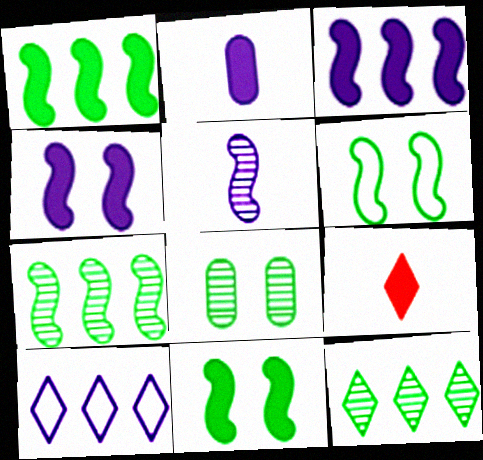[]